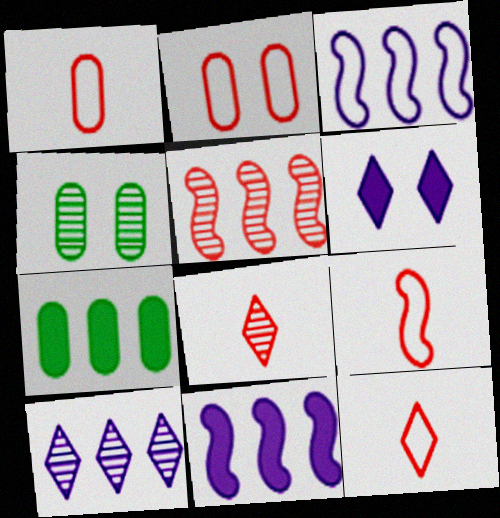[[1, 9, 12], 
[4, 11, 12]]